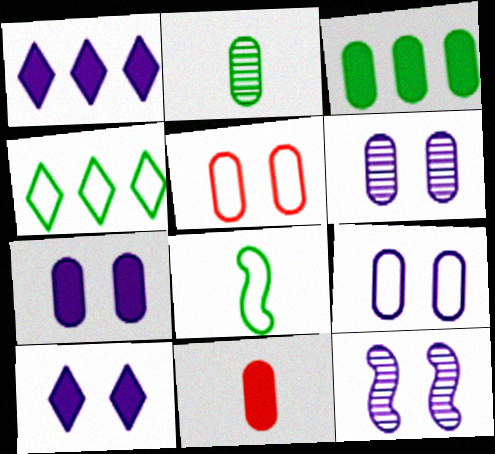[[3, 7, 11], 
[4, 11, 12], 
[6, 7, 9], 
[9, 10, 12]]